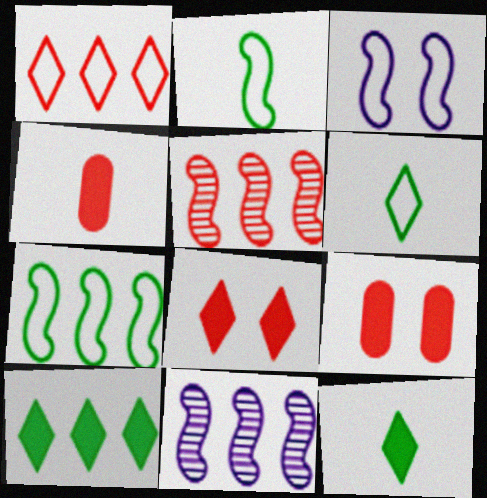[[6, 9, 11]]